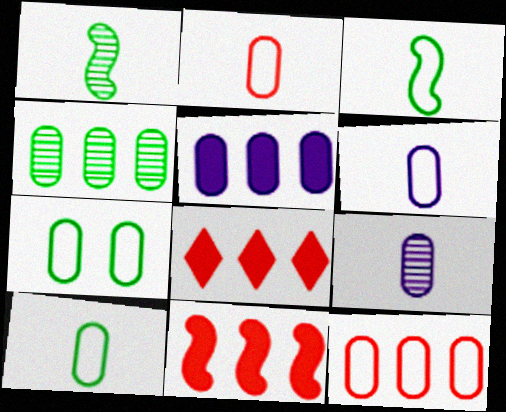[[2, 6, 10], 
[4, 5, 12], 
[6, 7, 12]]